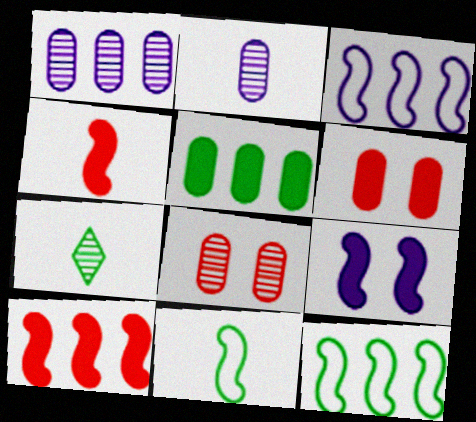[[3, 6, 7]]